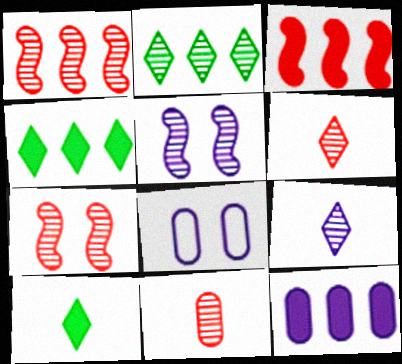[[1, 8, 10], 
[2, 5, 11], 
[3, 4, 12]]